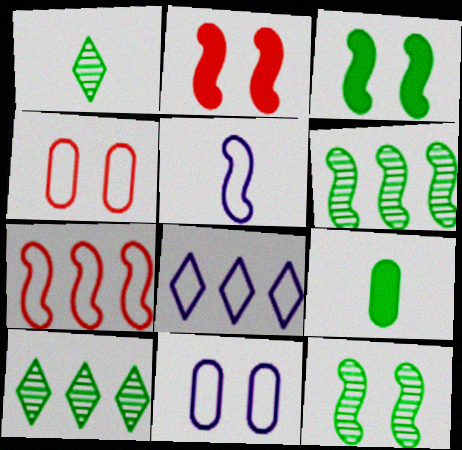[[2, 5, 6], 
[5, 8, 11]]